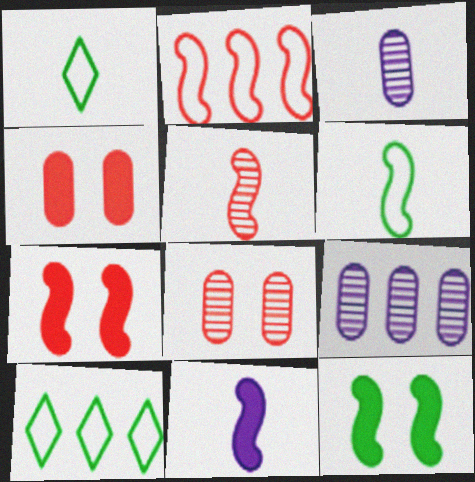[[1, 7, 9], 
[2, 5, 7], 
[3, 7, 10], 
[5, 6, 11], 
[8, 10, 11]]